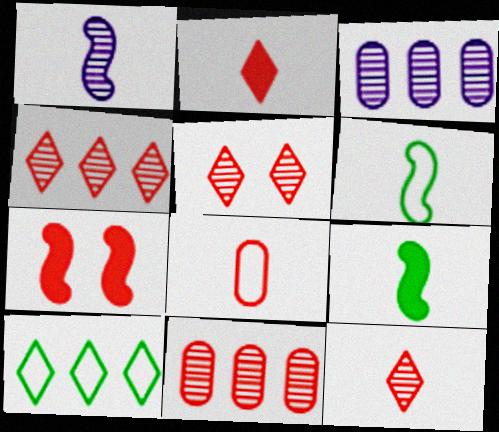[[4, 5, 12], 
[4, 7, 8]]